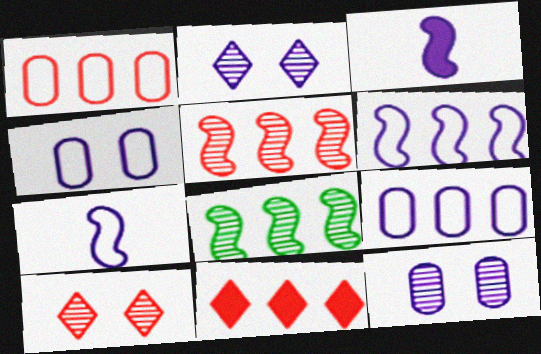[[1, 5, 11], 
[2, 3, 9], 
[8, 9, 11]]